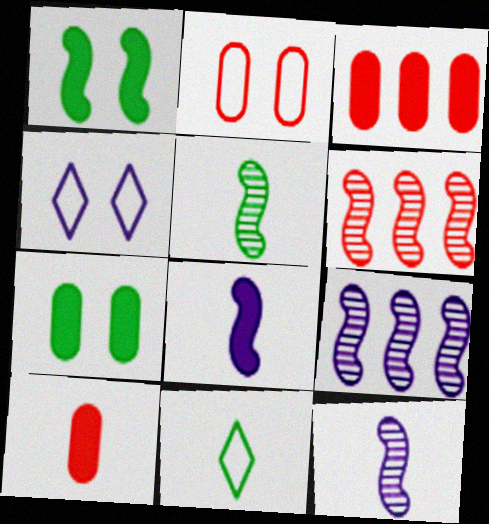[[3, 4, 5], 
[10, 11, 12]]